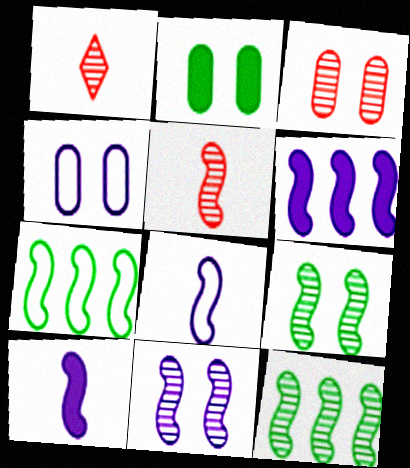[[2, 3, 4], 
[5, 11, 12], 
[6, 8, 11]]